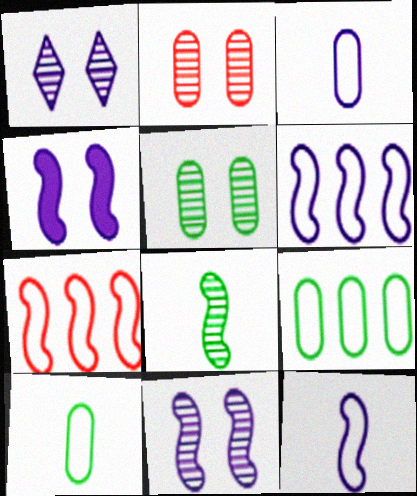[[4, 7, 8]]